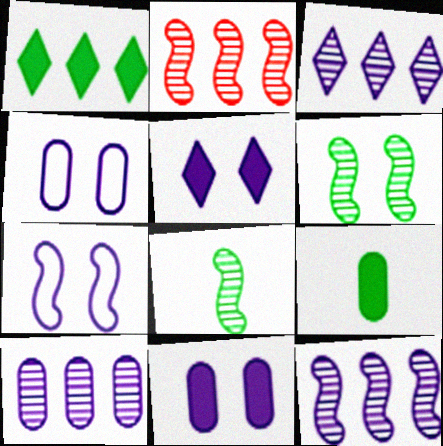[[3, 10, 12]]